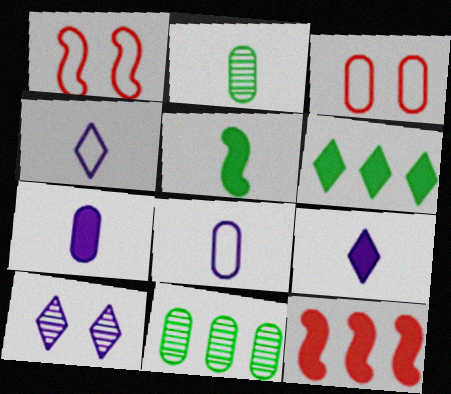[[1, 9, 11], 
[3, 7, 11]]